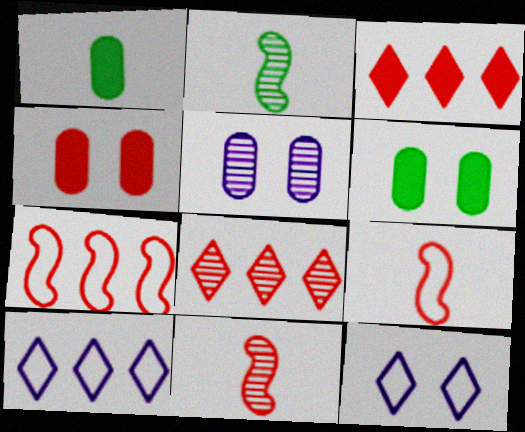[[2, 4, 10], 
[2, 5, 8], 
[4, 8, 9], 
[6, 10, 11]]